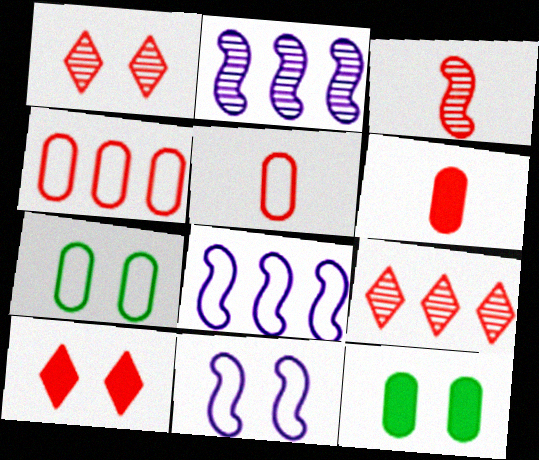[[1, 11, 12], 
[3, 4, 10]]